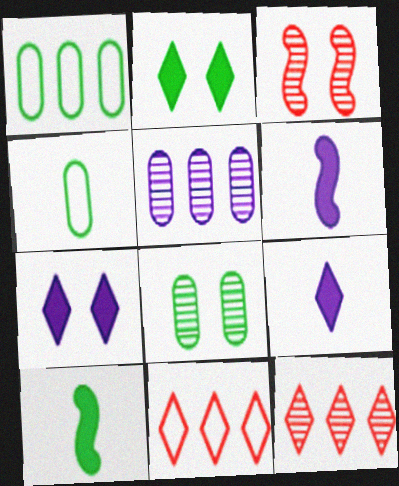[[1, 3, 9], 
[6, 8, 11]]